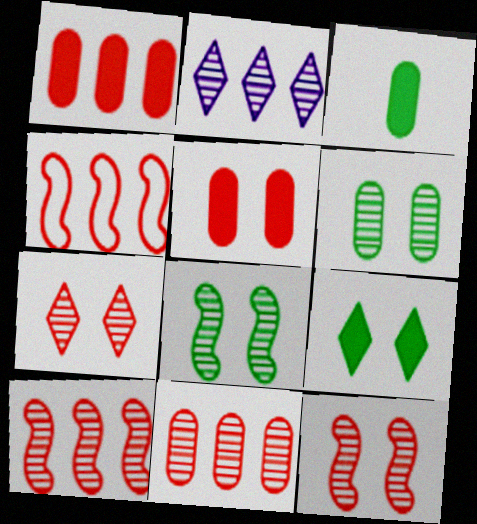[]